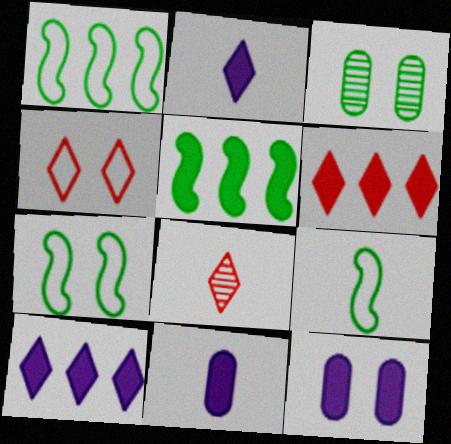[[1, 7, 9], 
[1, 8, 12], 
[4, 6, 8], 
[8, 9, 11]]